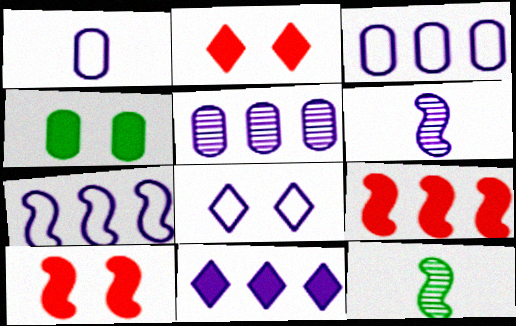[[1, 7, 8], 
[2, 3, 12], 
[5, 7, 11], 
[7, 10, 12]]